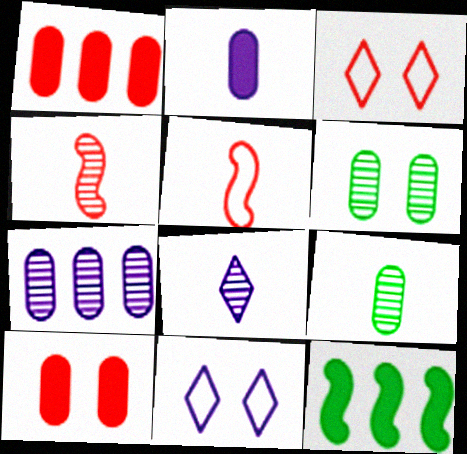[[1, 3, 4], 
[4, 8, 9]]